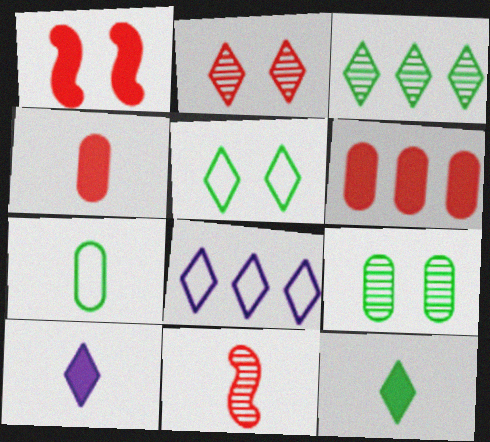[[2, 8, 12], 
[3, 5, 12], 
[7, 10, 11]]